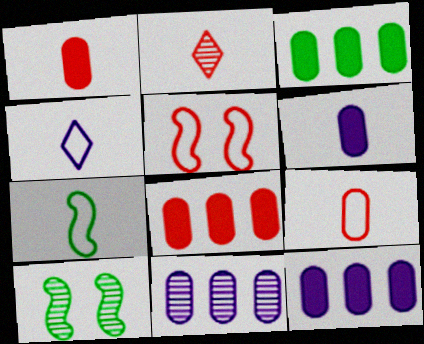[[2, 5, 8], 
[2, 6, 7], 
[2, 10, 11], 
[3, 8, 12], 
[4, 7, 9], 
[4, 8, 10]]